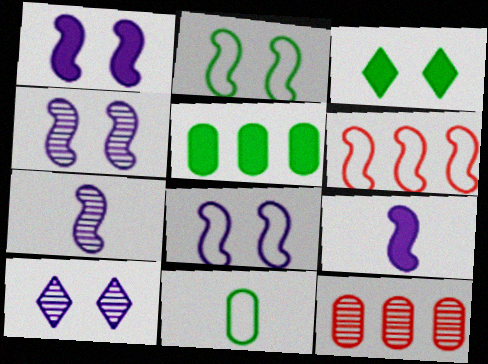[[1, 4, 8]]